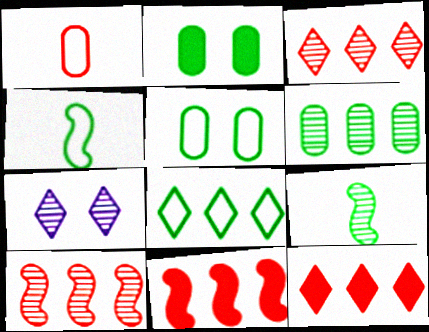[[2, 8, 9], 
[4, 5, 8]]